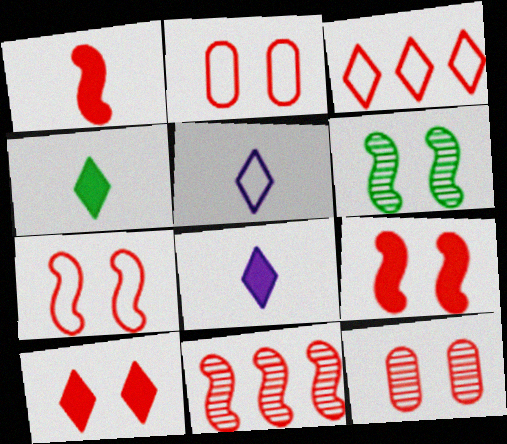[[1, 3, 12], 
[1, 7, 11], 
[7, 10, 12]]